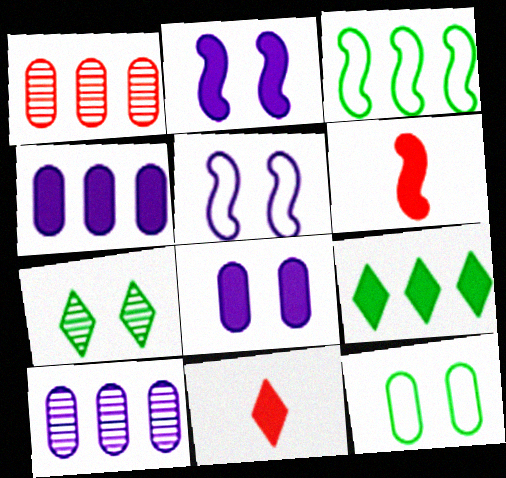[[6, 8, 9]]